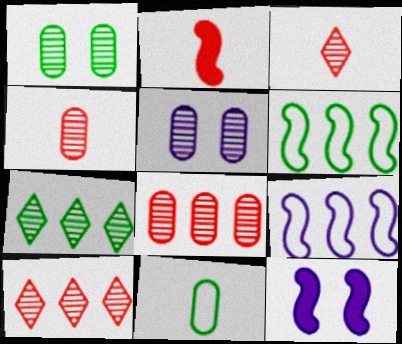[[10, 11, 12]]